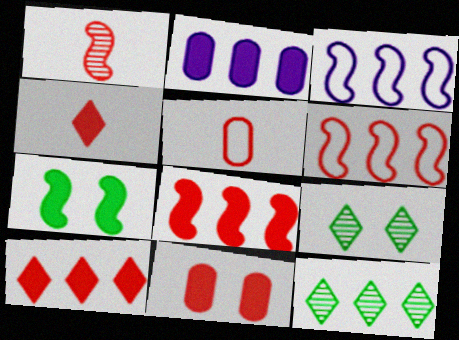[[1, 3, 7], 
[1, 4, 5], 
[2, 4, 7], 
[2, 6, 12], 
[4, 8, 11]]